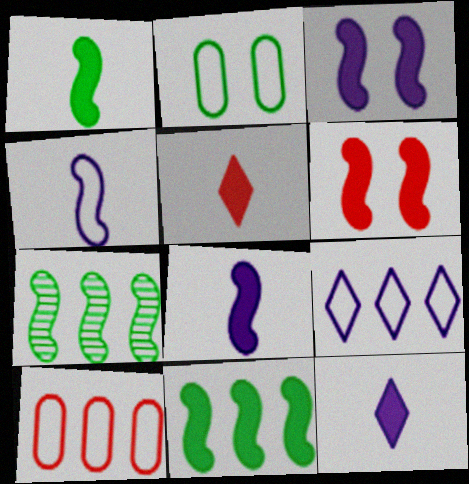[[4, 6, 7], 
[6, 8, 11]]